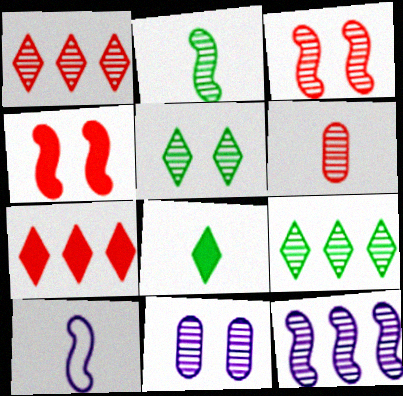[[1, 2, 11], 
[1, 3, 6], 
[2, 3, 12], 
[3, 5, 11], 
[5, 6, 12], 
[6, 8, 10]]